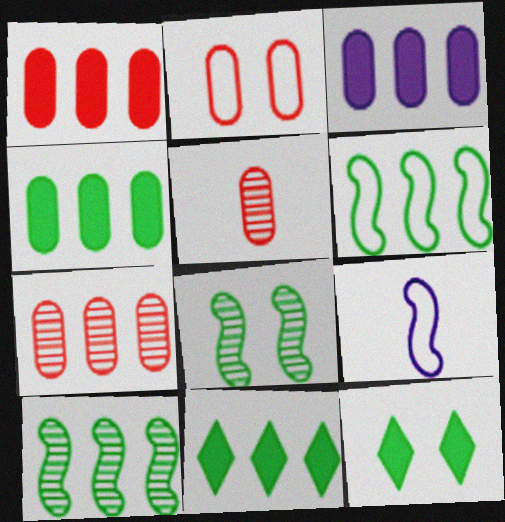[[1, 2, 5], 
[1, 3, 4], 
[7, 9, 12]]